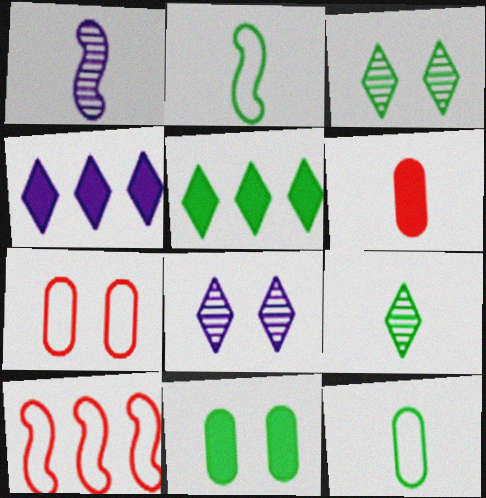[[1, 5, 7]]